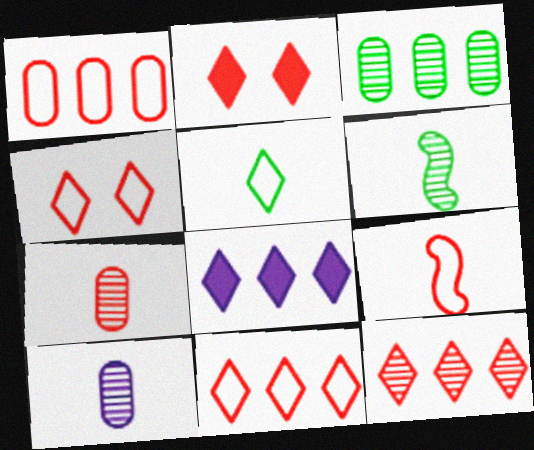[[1, 4, 9]]